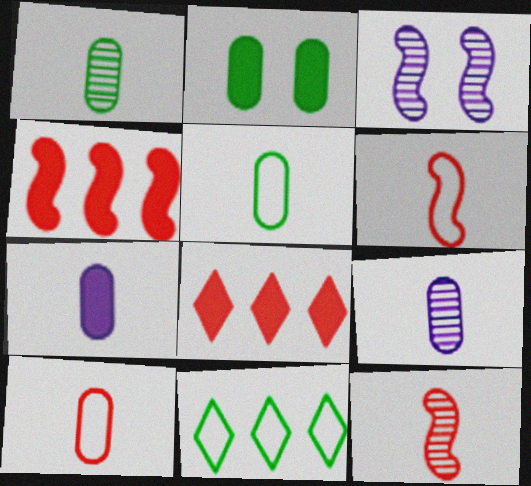[[1, 7, 10], 
[3, 5, 8]]